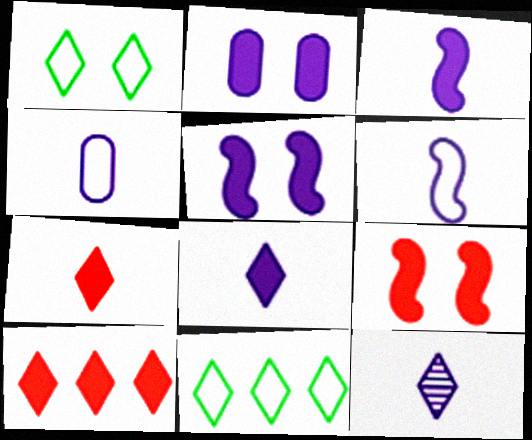[[1, 10, 12], 
[3, 4, 12]]